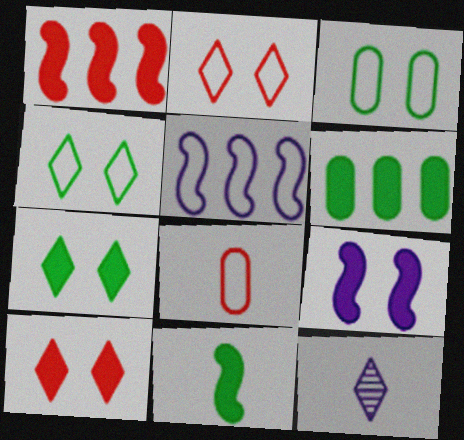[[1, 3, 12], 
[1, 9, 11], 
[4, 5, 8], 
[6, 7, 11], 
[8, 11, 12]]